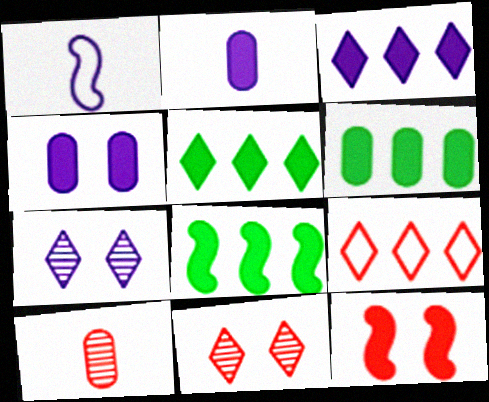[[1, 6, 11], 
[2, 5, 12], 
[5, 6, 8], 
[9, 10, 12]]